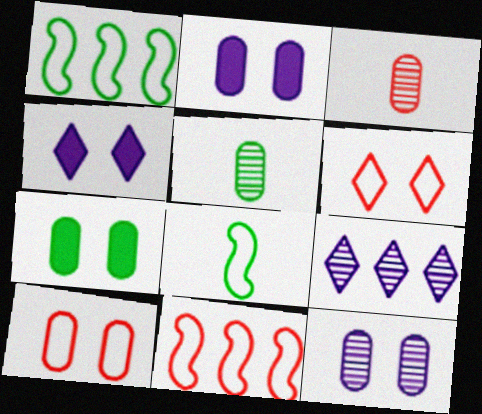[[1, 3, 4], 
[4, 5, 11], 
[7, 10, 12]]